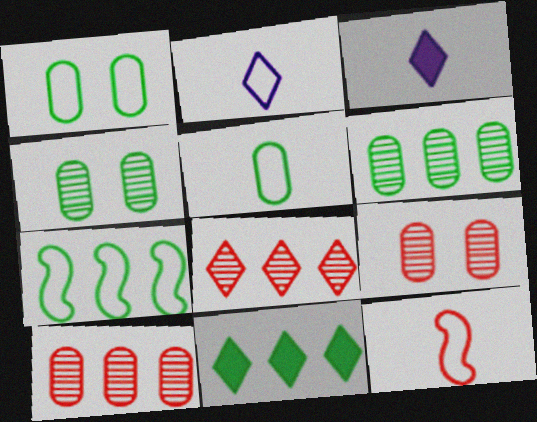[[2, 5, 12], 
[3, 7, 9], 
[6, 7, 11]]